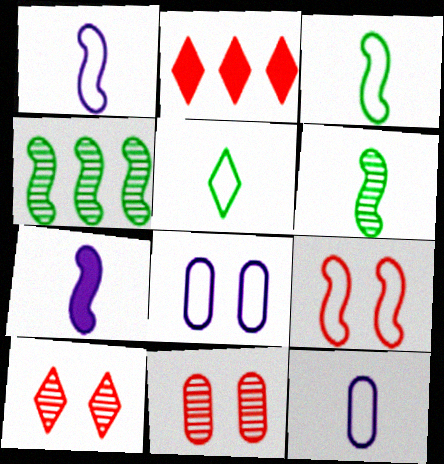[[2, 6, 8], 
[4, 7, 9]]